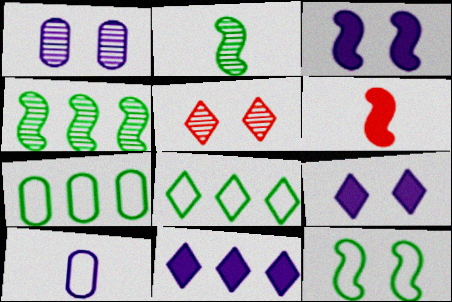[[1, 6, 8]]